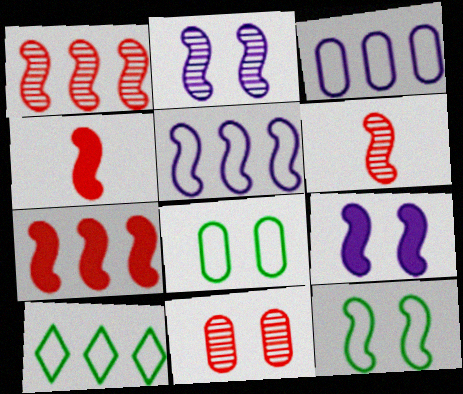[]